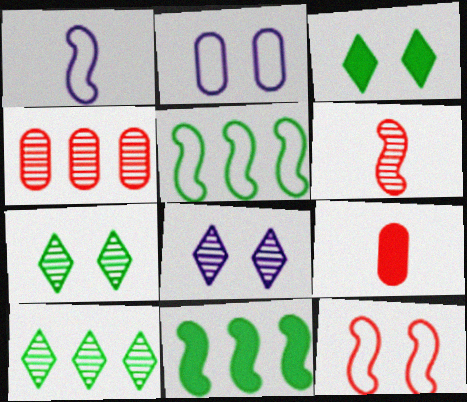[[1, 3, 4], 
[1, 5, 12], 
[5, 8, 9]]